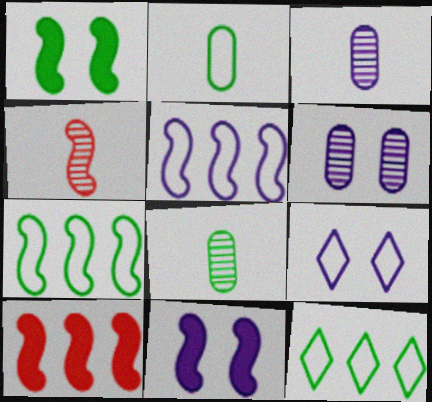[[1, 4, 5], 
[1, 8, 12], 
[4, 7, 11], 
[6, 9, 11], 
[8, 9, 10]]